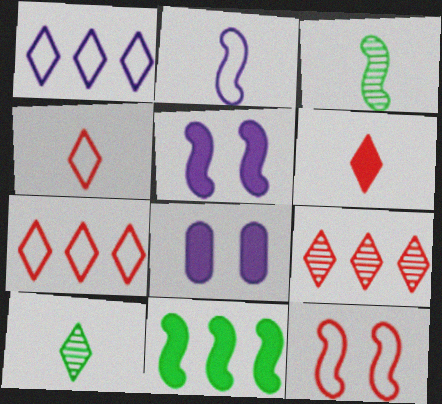[[3, 7, 8], 
[6, 8, 11]]